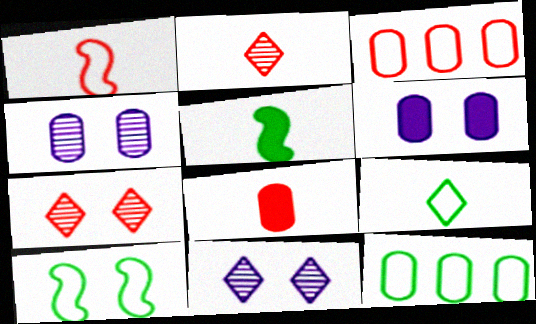[[1, 2, 8], 
[3, 5, 11], 
[4, 8, 12], 
[6, 7, 10], 
[9, 10, 12]]